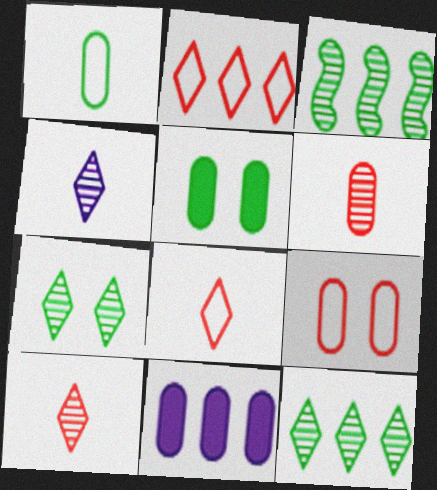[[2, 3, 11]]